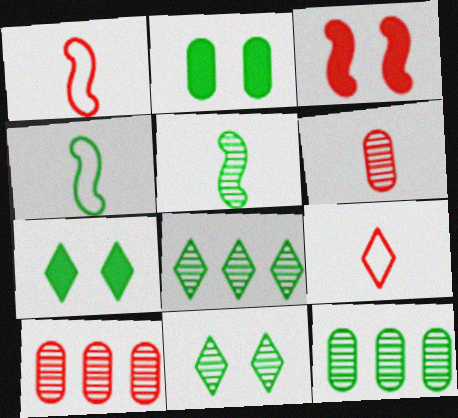[[2, 4, 8], 
[3, 9, 10], 
[4, 7, 12], 
[5, 11, 12]]